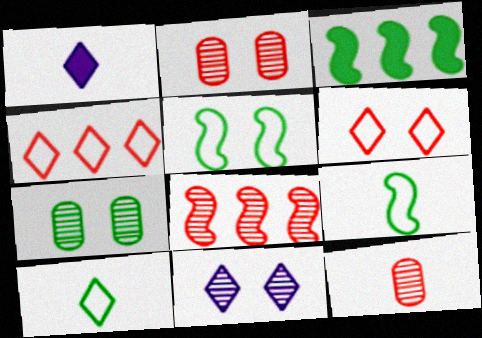[[1, 9, 12], 
[3, 7, 10]]